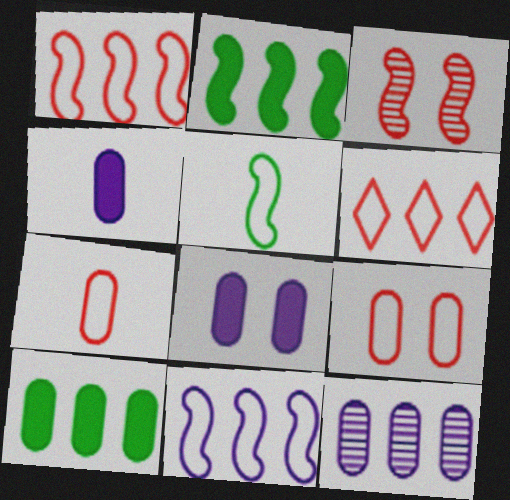[[2, 6, 12]]